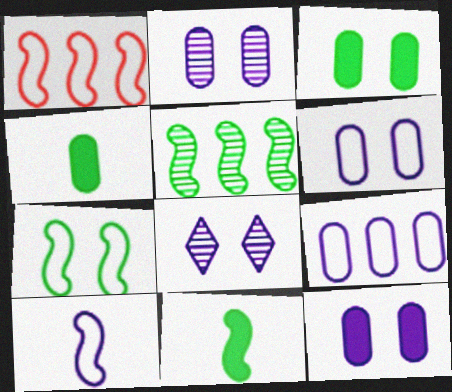[[1, 4, 8], 
[1, 7, 10], 
[2, 6, 12], 
[5, 7, 11]]